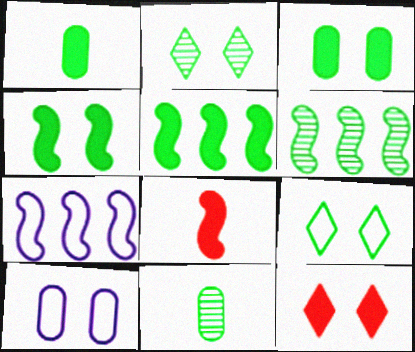[[1, 6, 9], 
[2, 6, 11], 
[5, 9, 11], 
[7, 11, 12]]